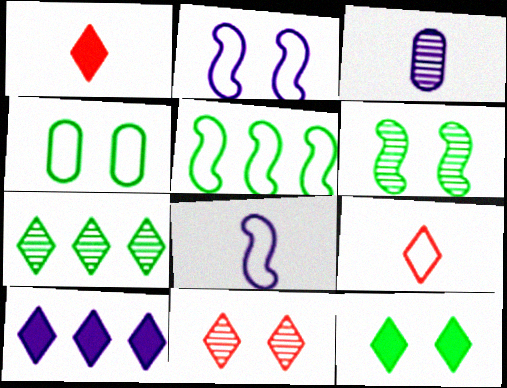[[1, 10, 12], 
[2, 3, 10], 
[4, 6, 12]]